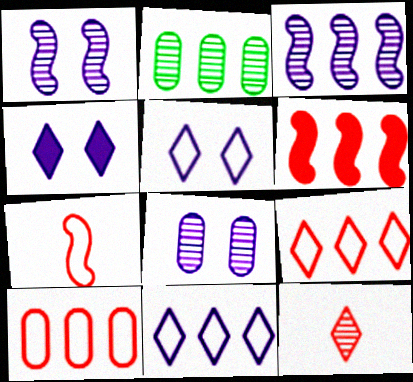[[1, 2, 12], 
[2, 4, 7], 
[2, 6, 11]]